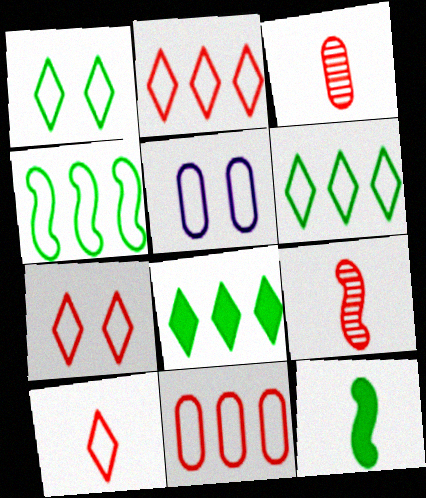[[2, 7, 10], 
[4, 5, 10], 
[5, 8, 9]]